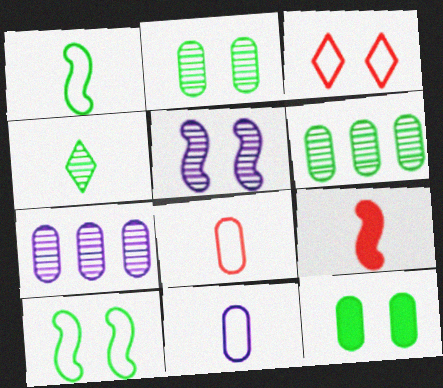[[3, 5, 12], 
[4, 9, 11], 
[7, 8, 12]]